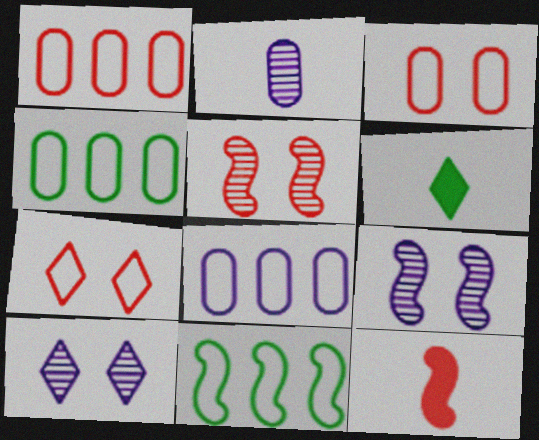[[1, 4, 8], 
[1, 6, 9], 
[4, 10, 12], 
[5, 6, 8], 
[9, 11, 12]]